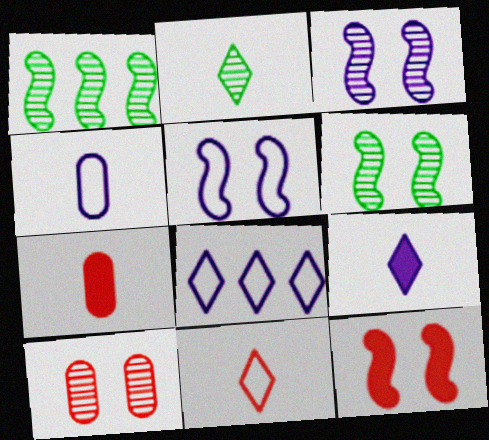[[2, 9, 11], 
[4, 5, 8], 
[5, 6, 12], 
[6, 7, 8]]